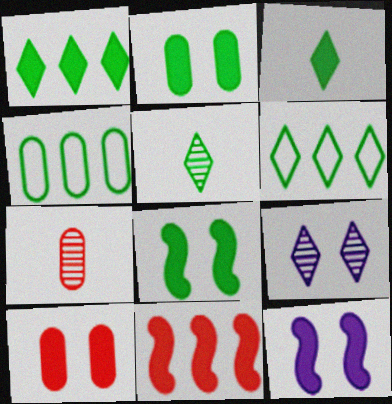[[4, 5, 8], 
[6, 7, 12]]